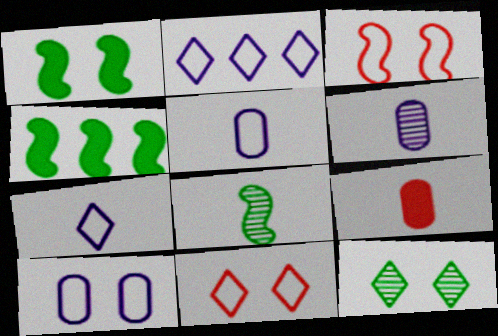[[4, 6, 11], 
[7, 8, 9]]